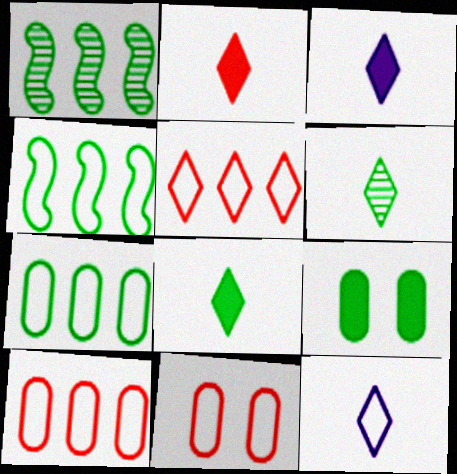[[1, 3, 11], 
[2, 3, 8], 
[2, 6, 12], 
[4, 6, 9], 
[4, 11, 12]]